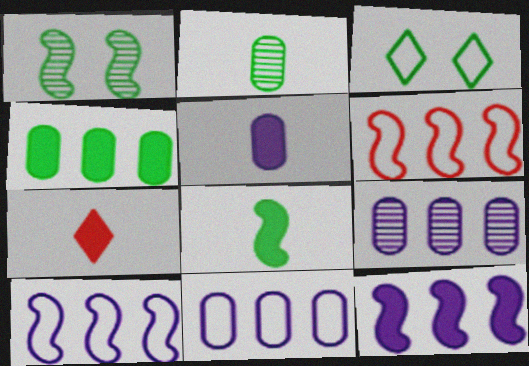[[1, 7, 11], 
[5, 7, 8]]